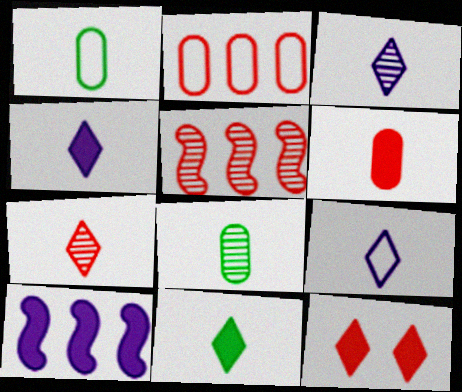[[3, 4, 9], 
[7, 9, 11]]